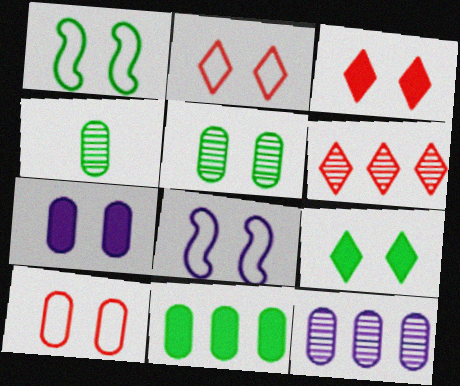[[1, 5, 9], 
[3, 5, 8], 
[5, 7, 10]]